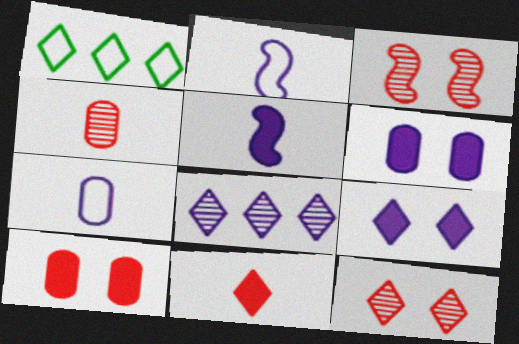[[2, 6, 8]]